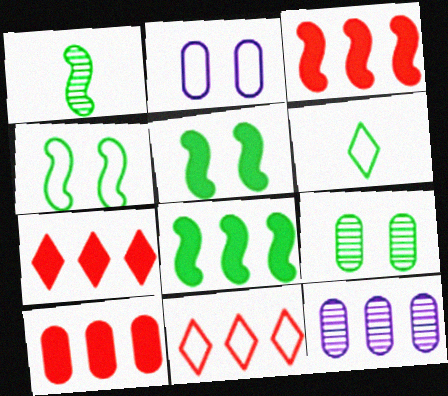[[1, 2, 7], 
[1, 4, 8], 
[3, 7, 10], 
[6, 8, 9], 
[8, 11, 12]]